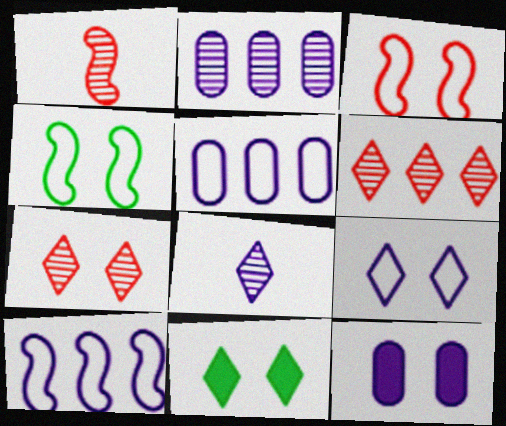[[1, 5, 11], 
[4, 7, 12], 
[7, 9, 11], 
[8, 10, 12]]